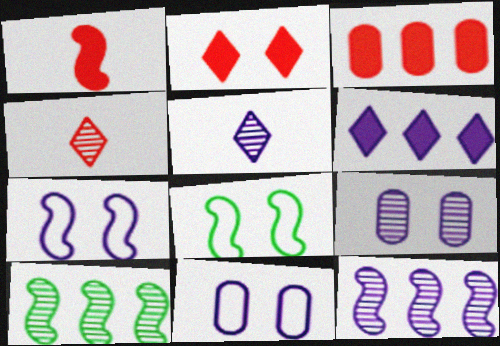[[1, 2, 3], 
[1, 7, 10], 
[1, 8, 12], 
[2, 8, 9], 
[3, 5, 8], 
[4, 9, 10], 
[5, 9, 12]]